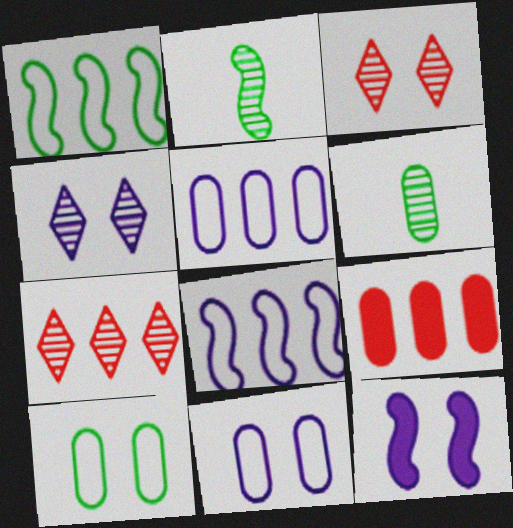[[3, 10, 12], 
[4, 11, 12], 
[6, 9, 11]]